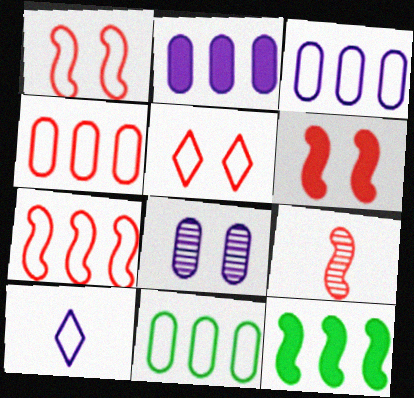[[1, 10, 11], 
[3, 4, 11], 
[6, 7, 9]]